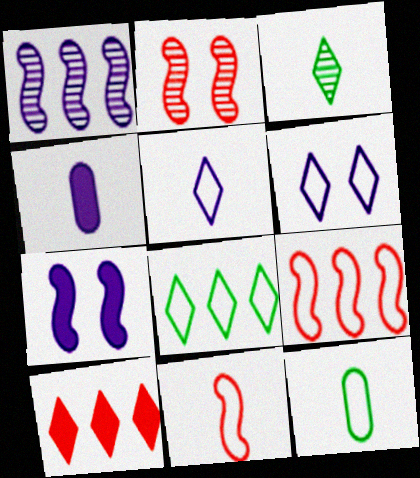[[1, 4, 6], 
[2, 4, 8], 
[3, 4, 11], 
[3, 6, 10], 
[5, 11, 12], 
[6, 9, 12]]